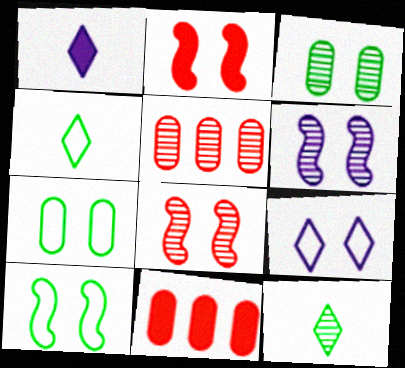[[1, 5, 10], 
[2, 3, 9], 
[2, 6, 10], 
[4, 6, 11], 
[5, 6, 12]]